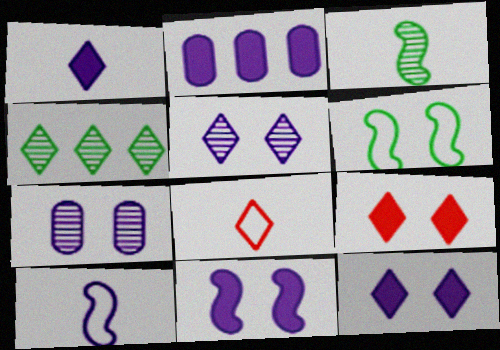[[1, 2, 11], 
[2, 5, 10], 
[4, 8, 12], 
[6, 7, 9]]